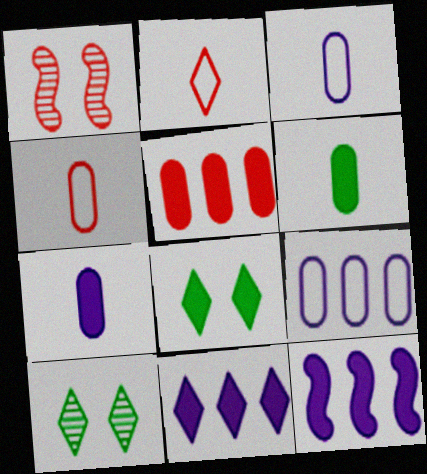[[1, 2, 5], 
[2, 10, 11], 
[4, 10, 12]]